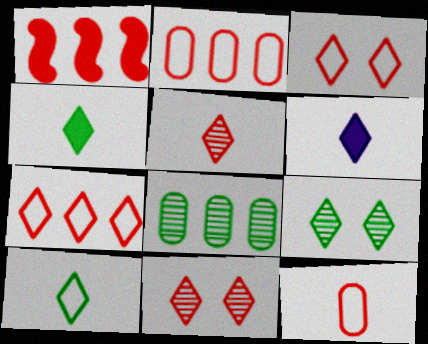[[1, 11, 12], 
[5, 6, 10], 
[6, 7, 9]]